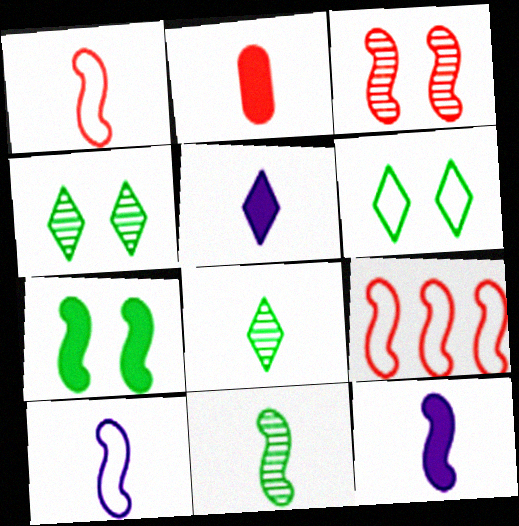[[1, 11, 12], 
[2, 8, 10]]